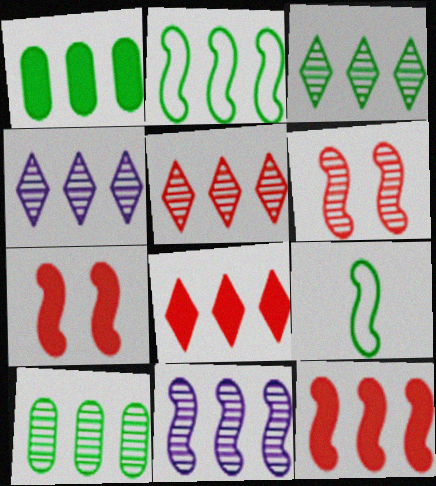[[1, 2, 3], 
[2, 11, 12], 
[3, 4, 5], 
[5, 10, 11], 
[7, 9, 11]]